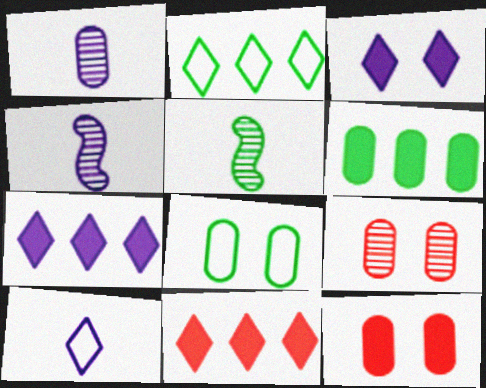[[2, 4, 12], 
[4, 8, 11]]